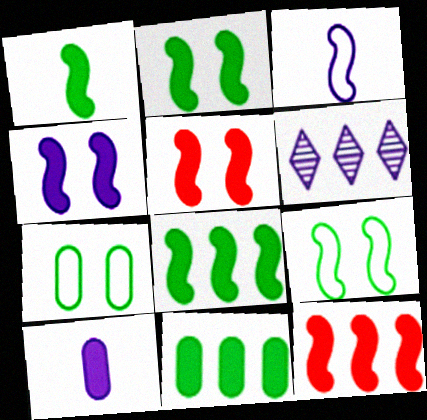[[1, 2, 8], 
[1, 4, 12], 
[2, 4, 5]]